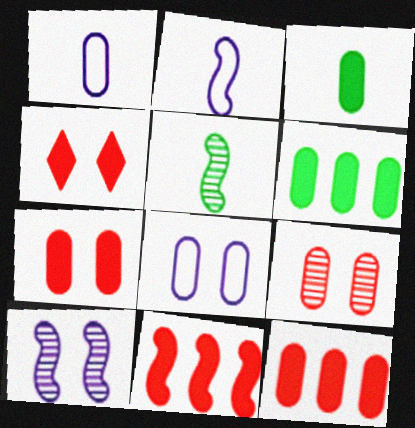[[1, 6, 9]]